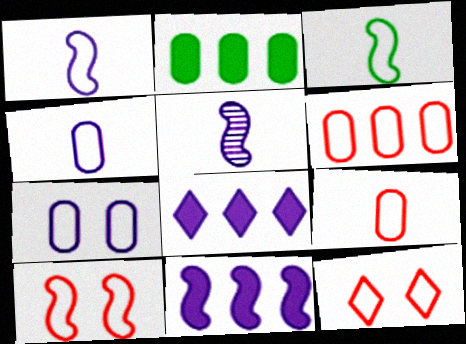[[2, 5, 12], 
[5, 7, 8]]